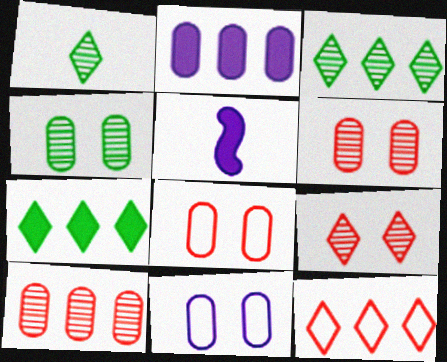[[3, 5, 8], 
[4, 5, 12]]